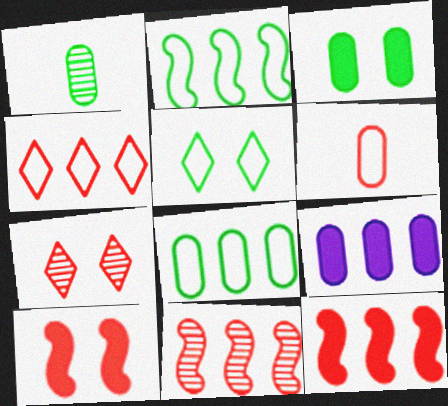[[1, 3, 8], 
[6, 7, 12]]